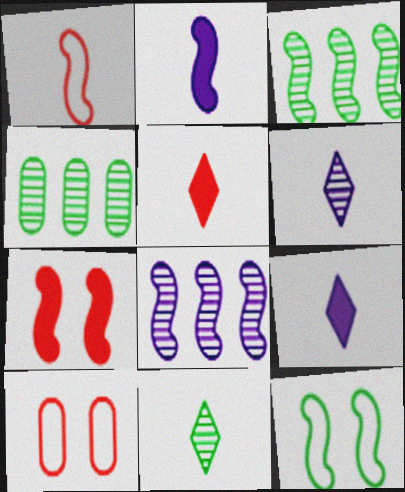[[3, 9, 10]]